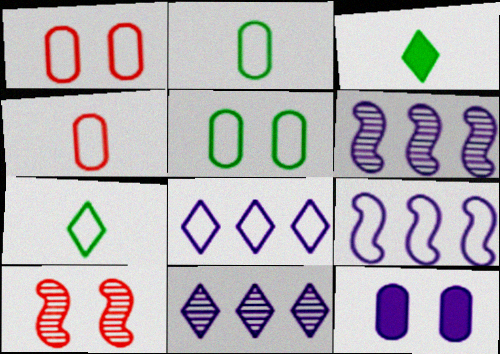[[1, 3, 6], 
[1, 7, 9]]